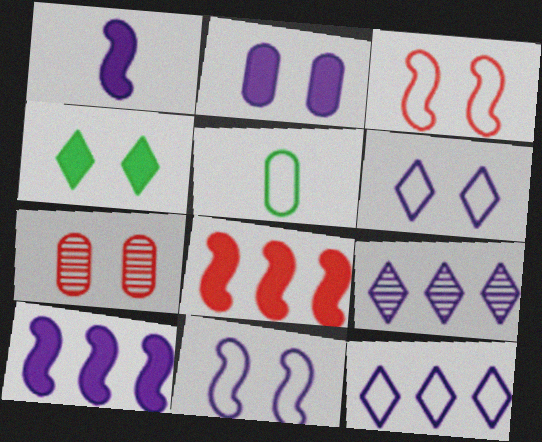[[3, 5, 12], 
[4, 7, 11]]